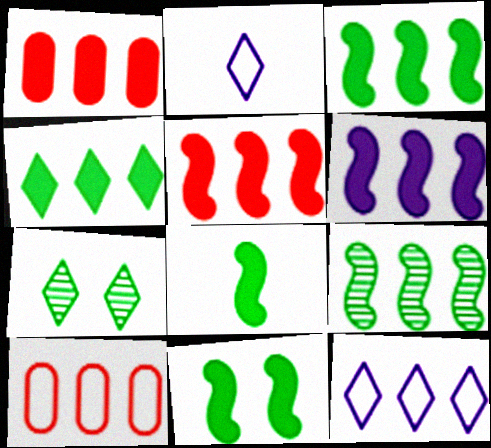[[1, 4, 6], 
[1, 9, 12], 
[3, 5, 6], 
[3, 8, 11]]